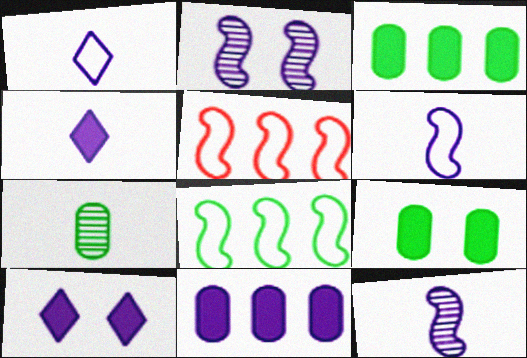[[1, 2, 11], 
[5, 7, 10]]